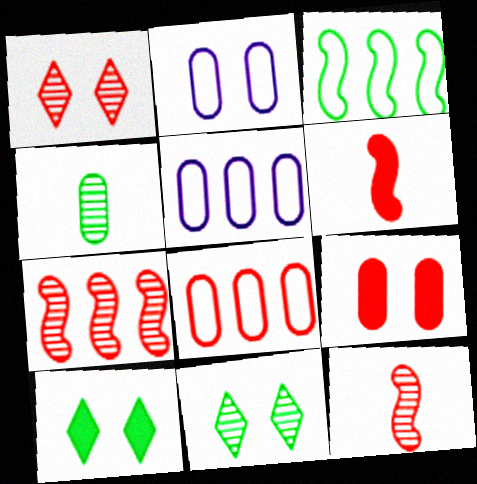[[1, 6, 8], 
[3, 4, 10], 
[4, 5, 9], 
[5, 6, 11], 
[5, 10, 12]]